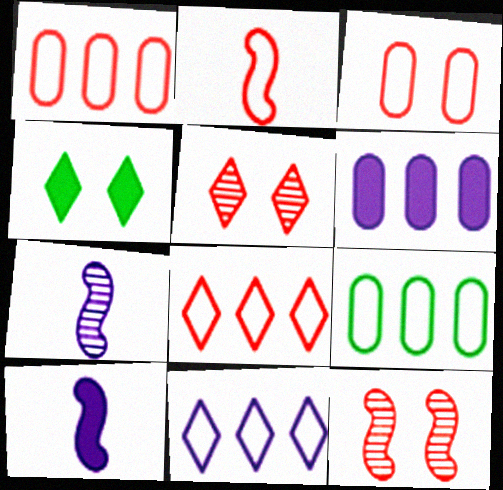[[1, 4, 7], 
[2, 3, 8], 
[5, 9, 10]]